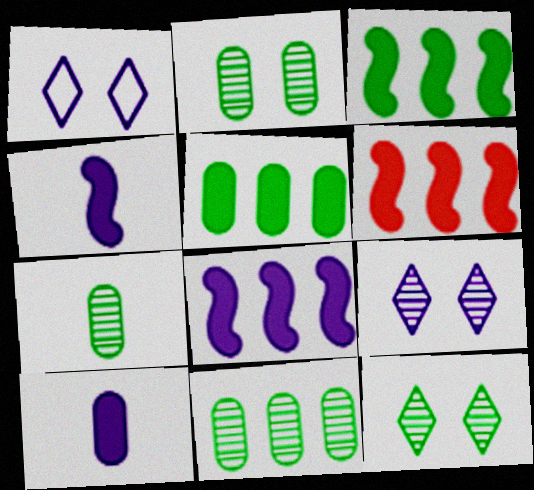[[1, 6, 7], 
[2, 7, 11], 
[3, 6, 8]]